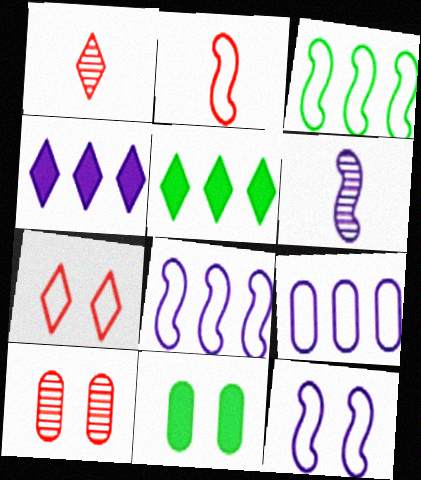[[1, 8, 11], 
[2, 3, 12]]